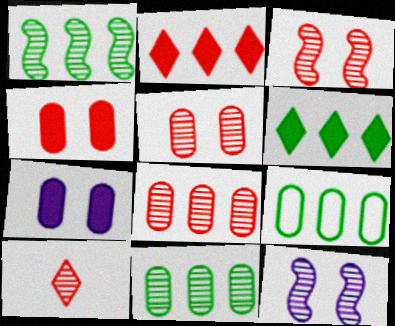[[1, 6, 9], 
[3, 8, 10], 
[10, 11, 12]]